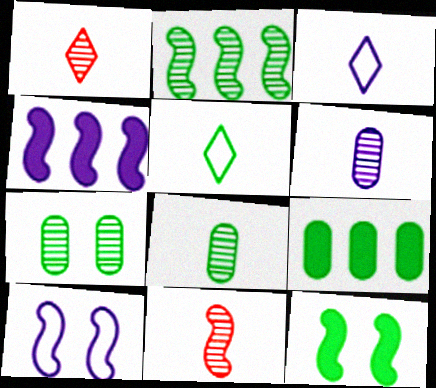[[1, 9, 10]]